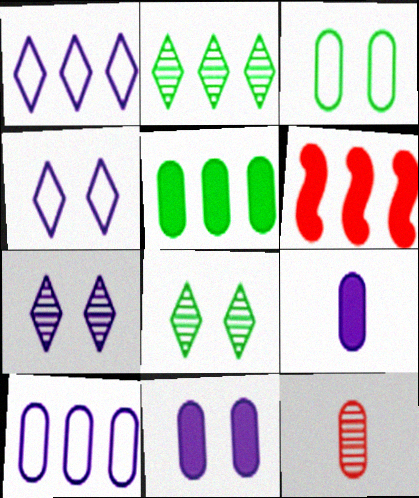[[2, 6, 10]]